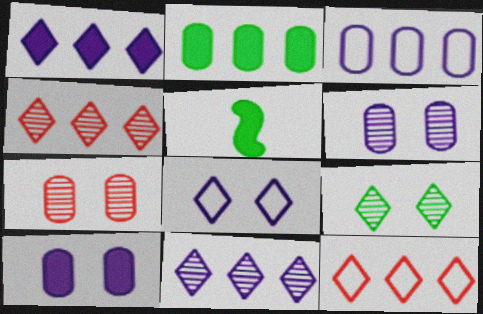[[5, 6, 12]]